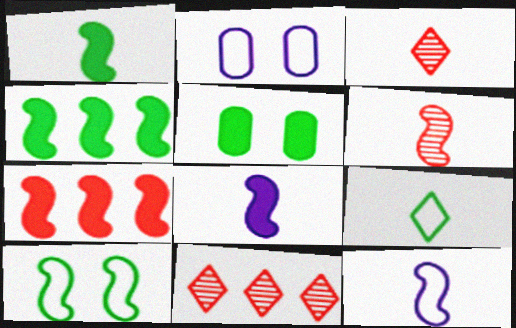[[1, 2, 11], 
[1, 6, 12], 
[2, 3, 4], 
[5, 11, 12]]